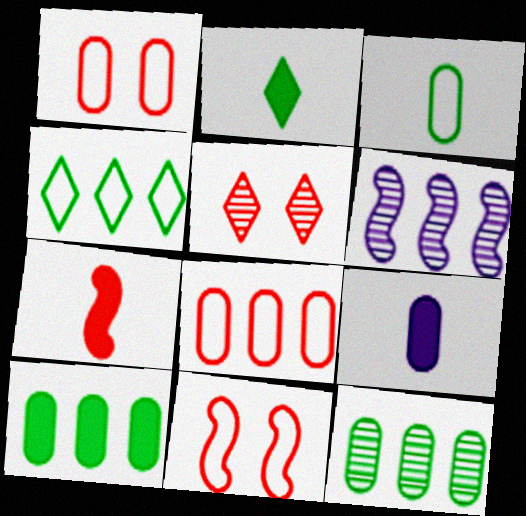[[1, 2, 6], 
[1, 9, 12], 
[2, 7, 9], 
[5, 7, 8]]